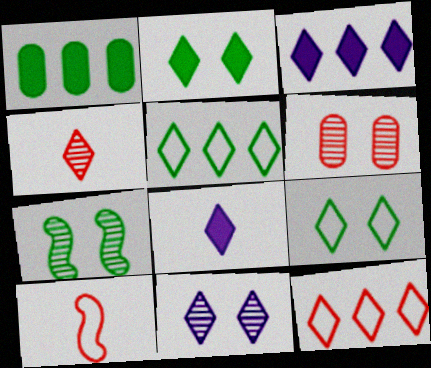[[1, 10, 11], 
[3, 4, 9], 
[6, 7, 11]]